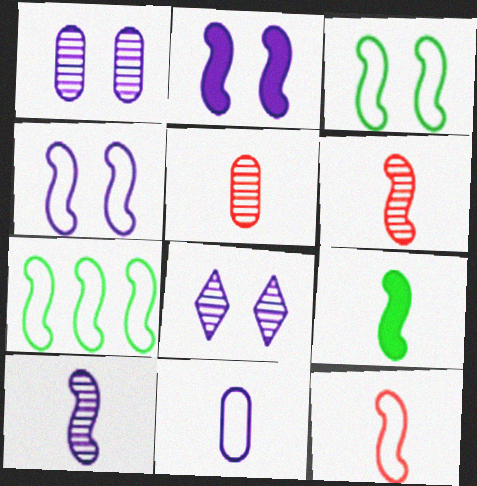[[2, 6, 7], 
[4, 7, 12], 
[9, 10, 12]]